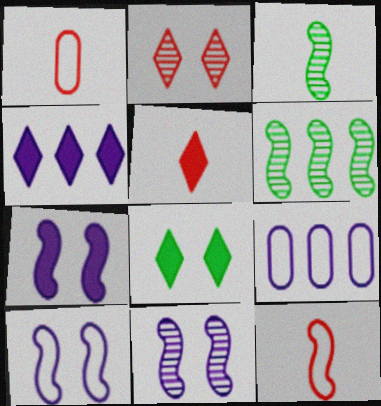[[4, 5, 8], 
[6, 7, 12], 
[7, 10, 11]]